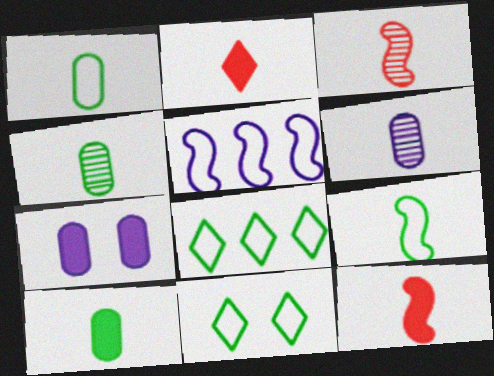[[1, 4, 10], 
[2, 6, 9], 
[3, 7, 8]]